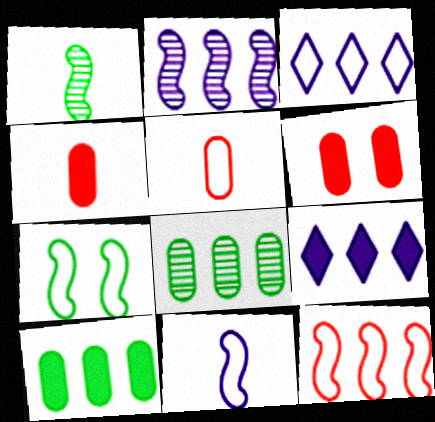[[1, 3, 6], 
[3, 5, 7], 
[7, 11, 12], 
[8, 9, 12]]